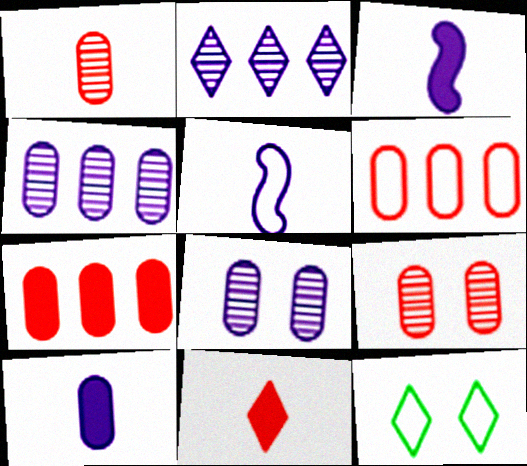[[2, 11, 12], 
[5, 6, 12]]